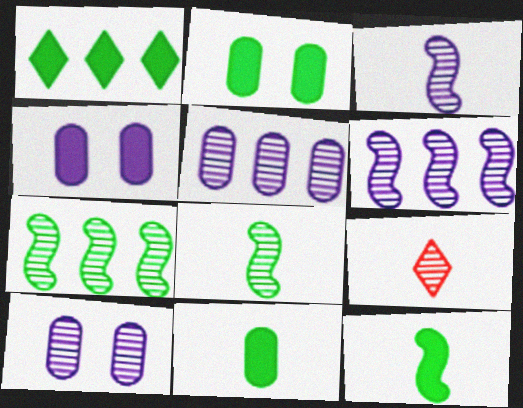[[1, 2, 12], 
[7, 9, 10]]